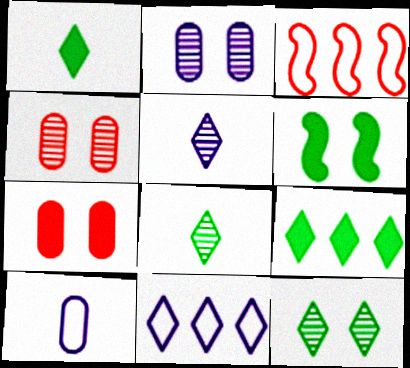[[1, 2, 3]]